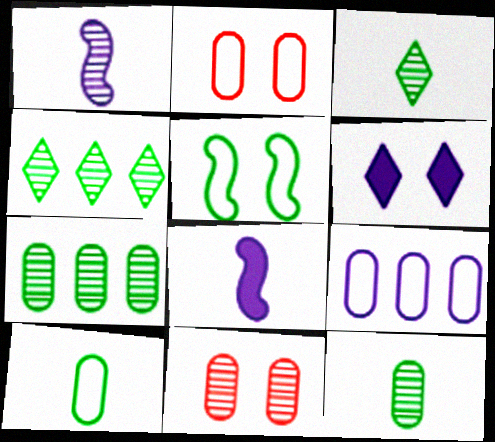[[1, 4, 11], 
[1, 6, 9], 
[2, 4, 8], 
[2, 9, 10], 
[5, 6, 11]]